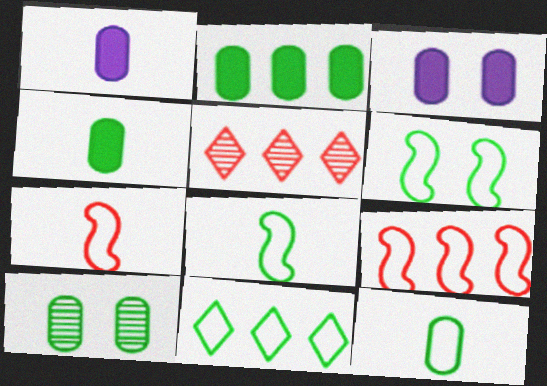[[1, 5, 6], 
[2, 10, 12], 
[3, 5, 8], 
[6, 11, 12]]